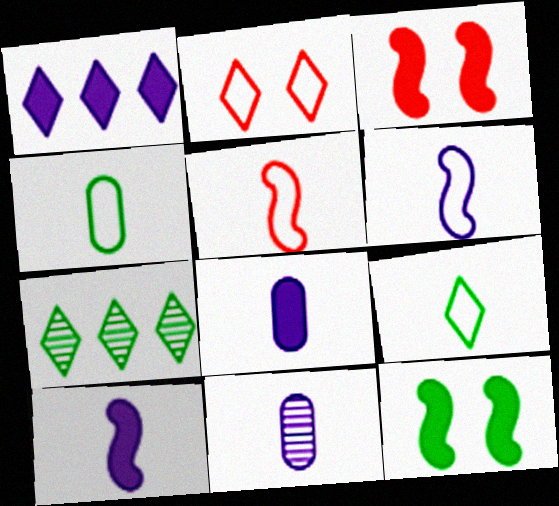[[4, 7, 12]]